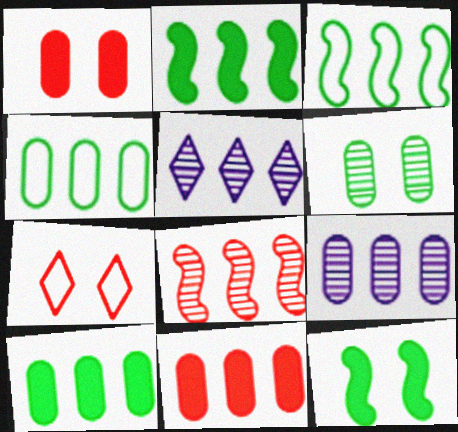[[3, 5, 11], 
[4, 9, 11]]